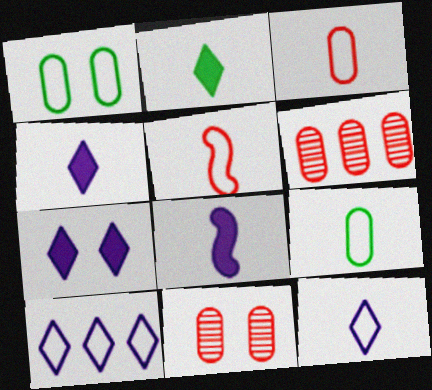[[1, 5, 10], 
[5, 9, 12]]